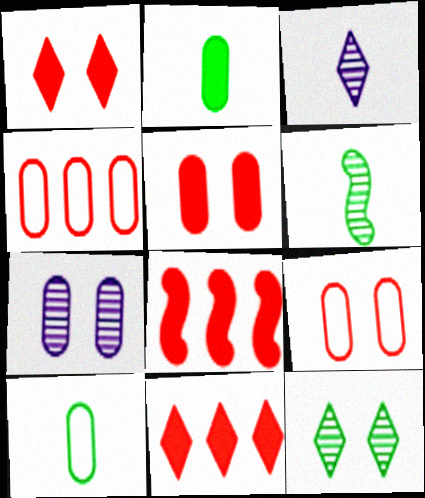[[2, 4, 7]]